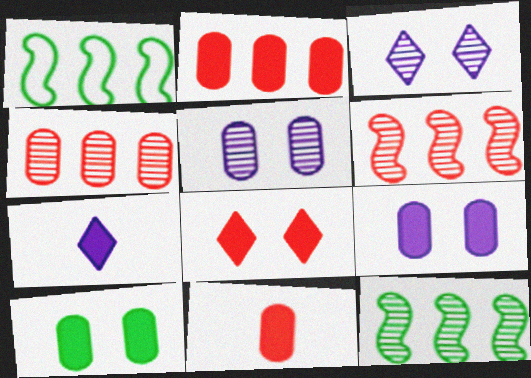[[1, 3, 11]]